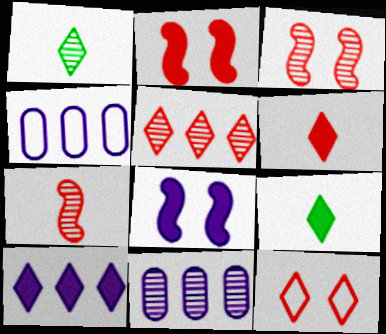[[1, 2, 4], 
[1, 3, 11], 
[1, 10, 12], 
[3, 4, 9], 
[5, 6, 12]]